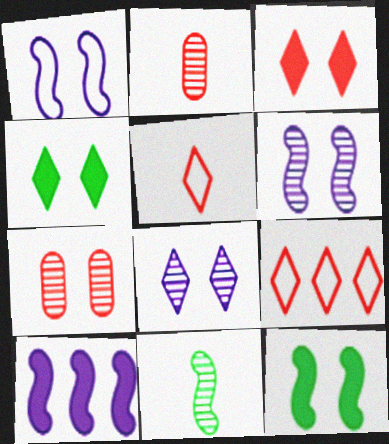[[1, 4, 7]]